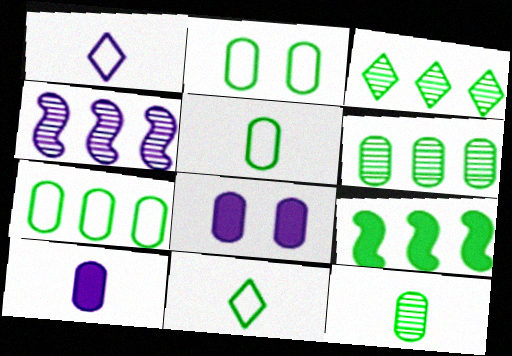[[1, 4, 8], 
[2, 5, 7], 
[3, 7, 9]]